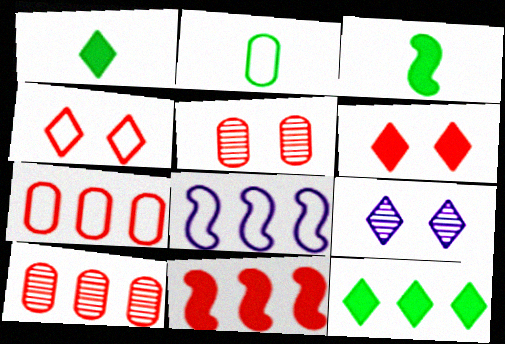[[1, 5, 8], 
[2, 4, 8], 
[2, 9, 11], 
[3, 7, 9], 
[8, 10, 12]]